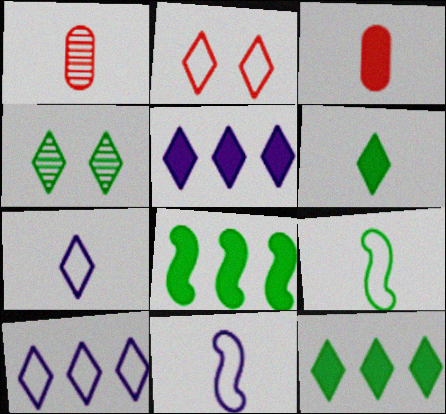[[1, 6, 11]]